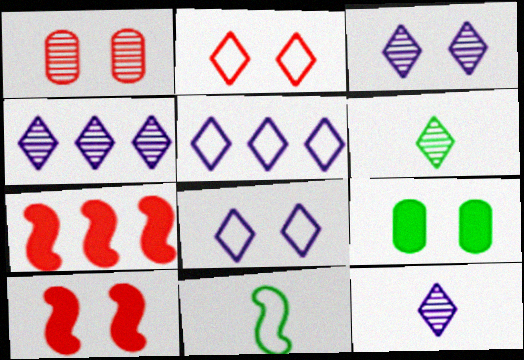[[1, 2, 10], 
[3, 4, 12]]